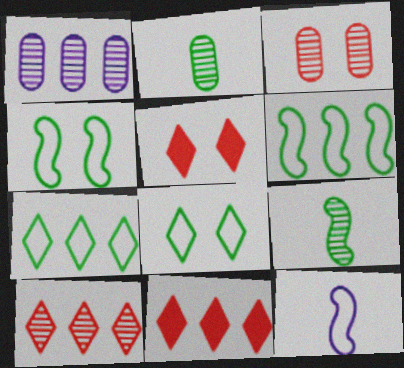[[1, 2, 3], 
[1, 6, 11]]